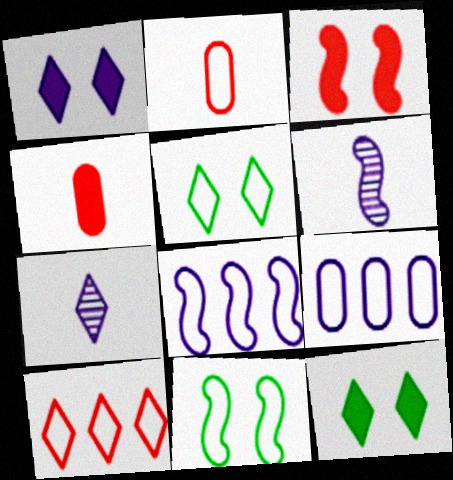[[1, 6, 9], 
[2, 5, 8], 
[7, 10, 12]]